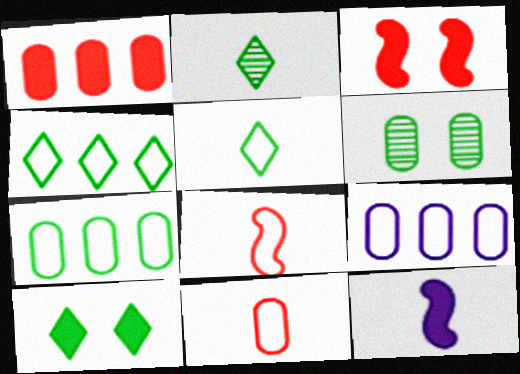[[1, 10, 12], 
[2, 3, 9], 
[2, 4, 10], 
[2, 11, 12]]